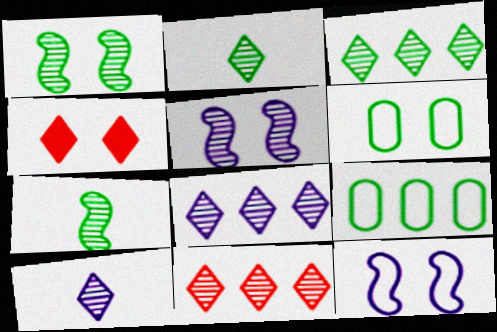[[3, 8, 11], 
[4, 5, 6]]